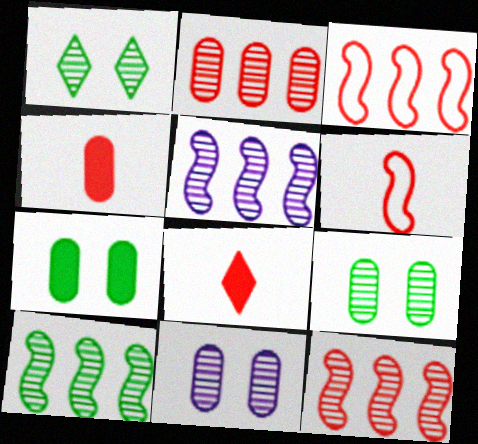[[5, 10, 12]]